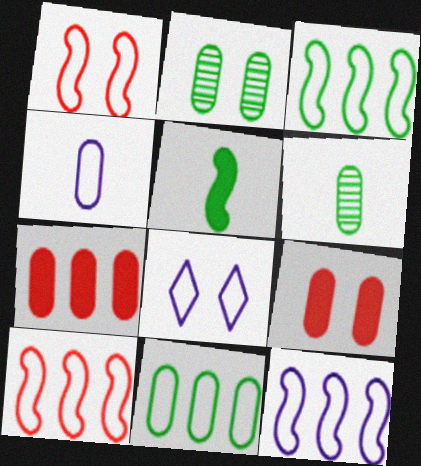[[2, 4, 7], 
[3, 10, 12], 
[4, 8, 12]]